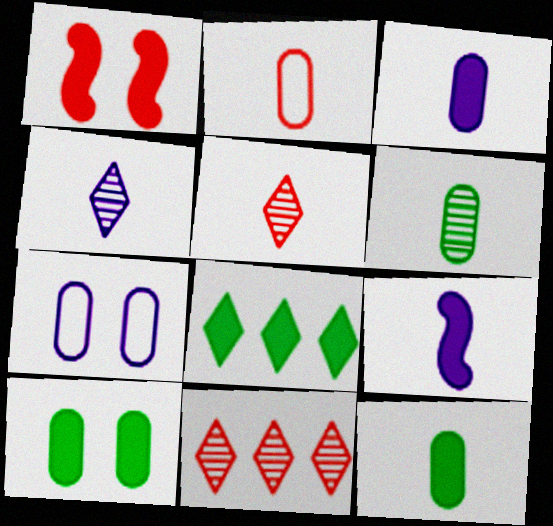[[1, 2, 11], 
[1, 3, 8], 
[2, 3, 6]]